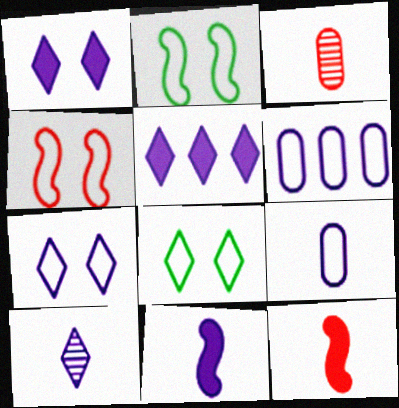[[2, 3, 5], 
[5, 7, 10], 
[9, 10, 11]]